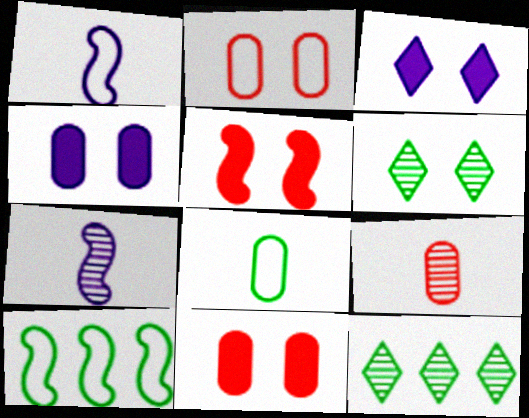[[1, 11, 12], 
[3, 9, 10], 
[5, 7, 10]]